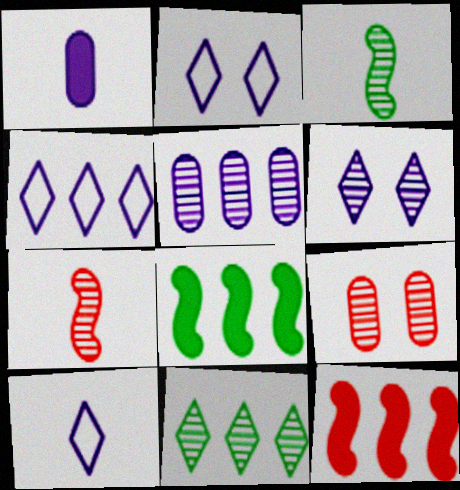[[2, 4, 10], 
[8, 9, 10]]